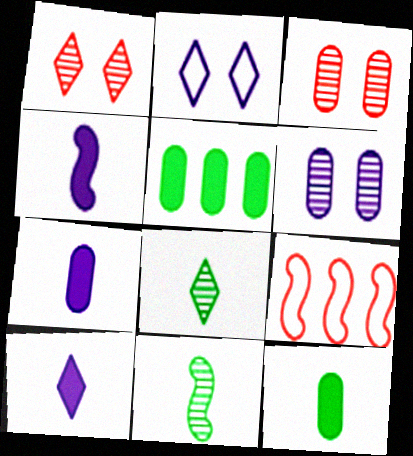[[4, 7, 10]]